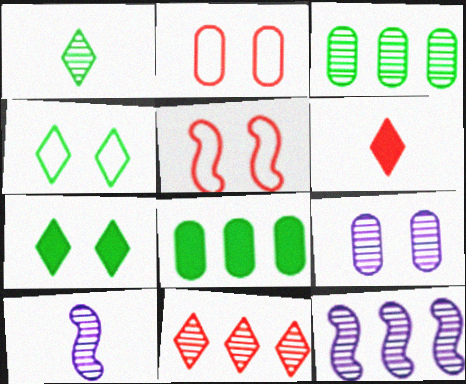[[3, 11, 12], 
[5, 7, 9]]